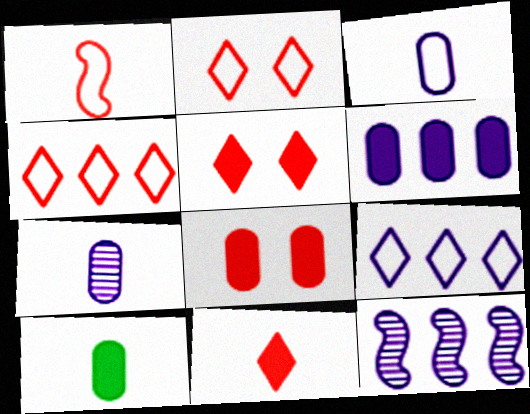[[2, 10, 12], 
[6, 8, 10], 
[6, 9, 12]]